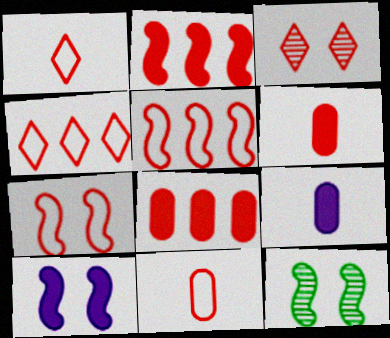[[2, 3, 11], 
[3, 5, 6], 
[4, 7, 11], 
[4, 9, 12], 
[7, 10, 12]]